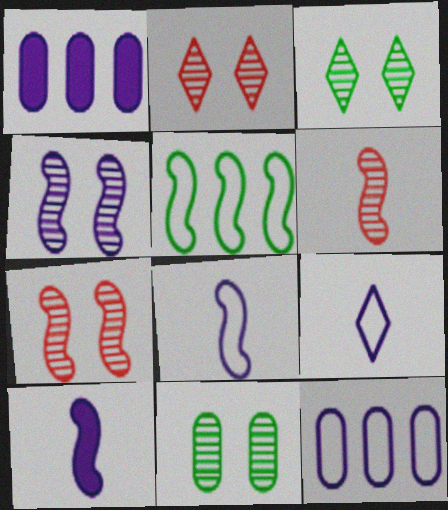[[1, 4, 9], 
[2, 4, 11], 
[5, 7, 10]]